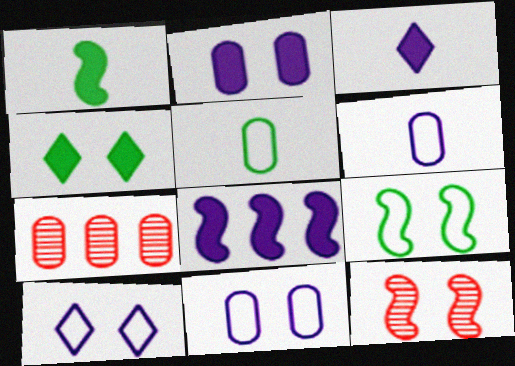[[1, 7, 10], 
[2, 3, 8], 
[2, 5, 7], 
[3, 7, 9], 
[4, 11, 12]]